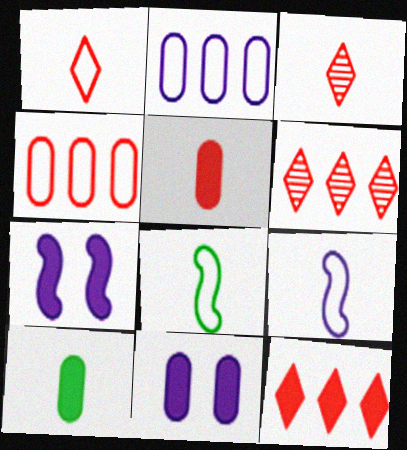[[3, 9, 10], 
[6, 8, 11], 
[7, 10, 12]]